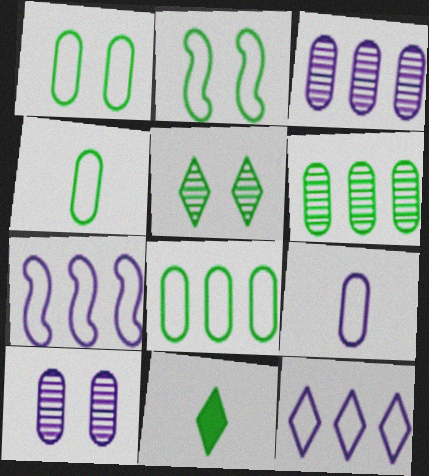[[1, 4, 8], 
[2, 6, 11]]